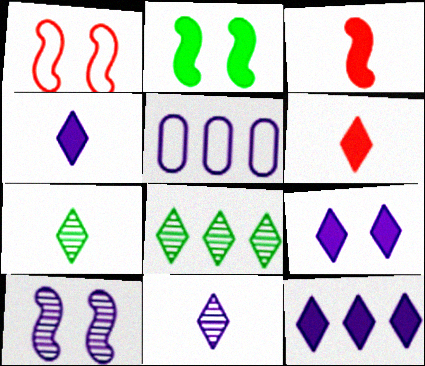[[1, 2, 10], 
[4, 5, 10], 
[4, 9, 12]]